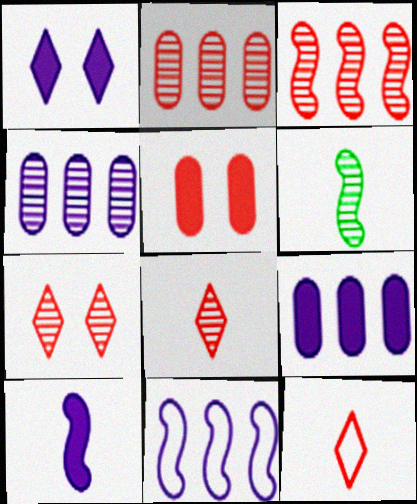[[1, 9, 10], 
[3, 5, 12], 
[4, 6, 7]]